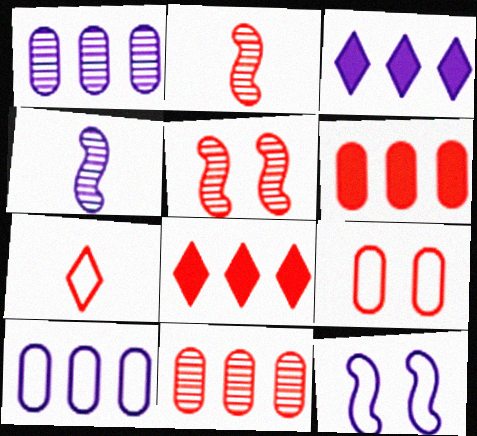[[2, 8, 9], 
[5, 6, 7]]